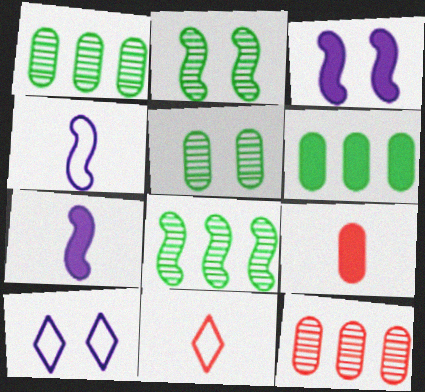[[1, 3, 11], 
[8, 9, 10]]